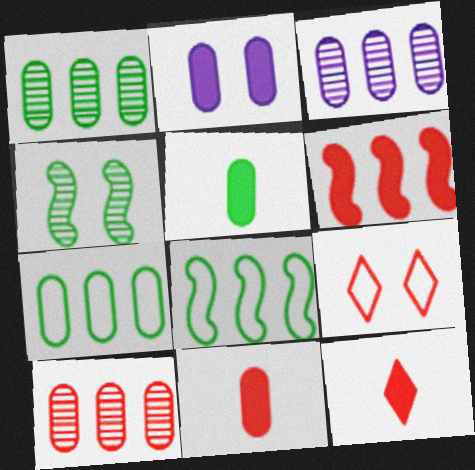[[1, 3, 10], 
[2, 4, 9]]